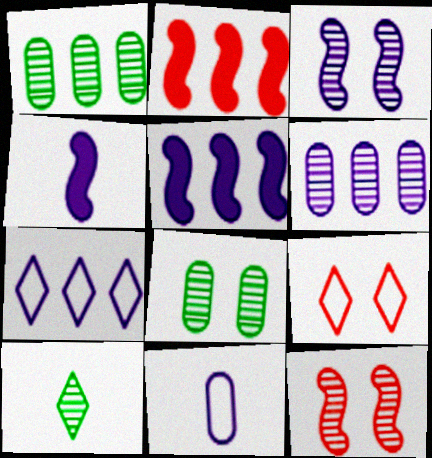[[1, 2, 7], 
[1, 4, 9], 
[5, 6, 7], 
[6, 10, 12]]